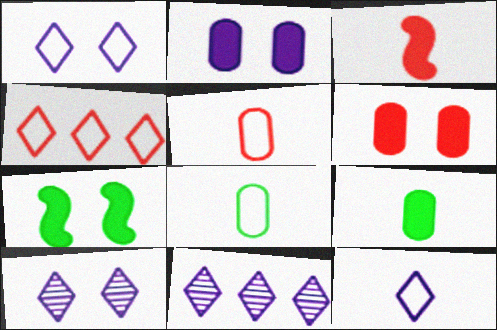[[5, 7, 11]]